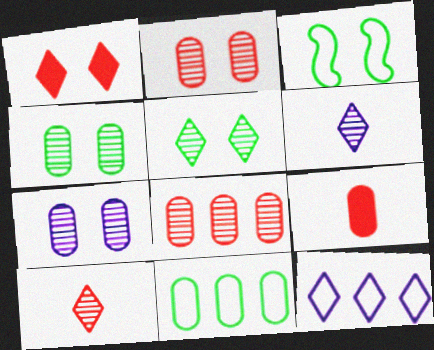[[1, 3, 7], 
[2, 4, 7], 
[7, 9, 11]]